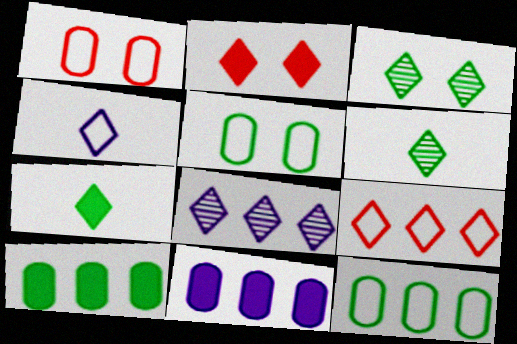[]